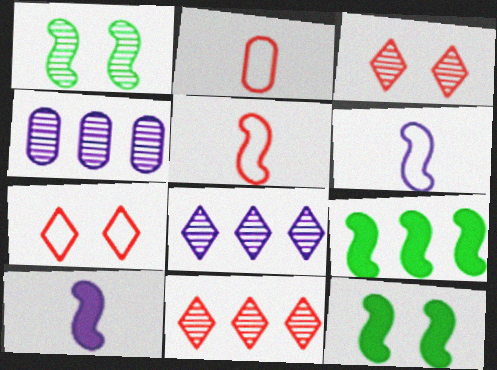[[2, 8, 12]]